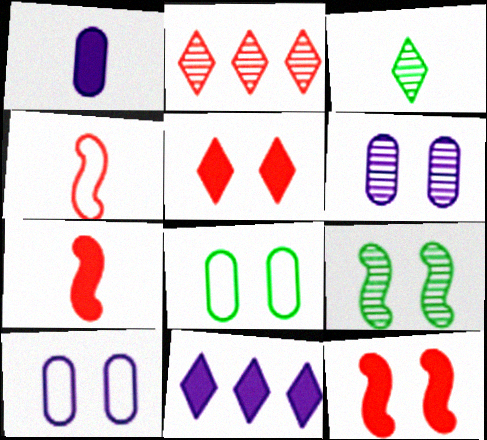[[1, 3, 4], 
[5, 9, 10]]